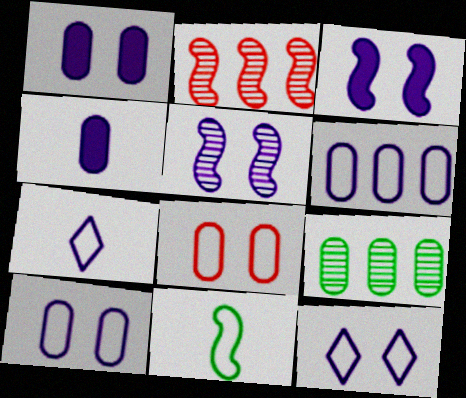[[1, 5, 12], 
[2, 3, 11], 
[4, 8, 9]]